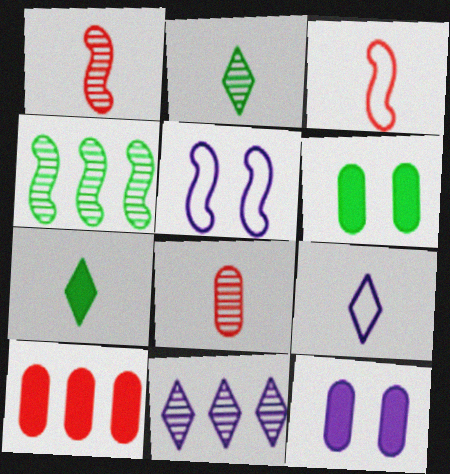[[2, 5, 10], 
[3, 6, 11]]